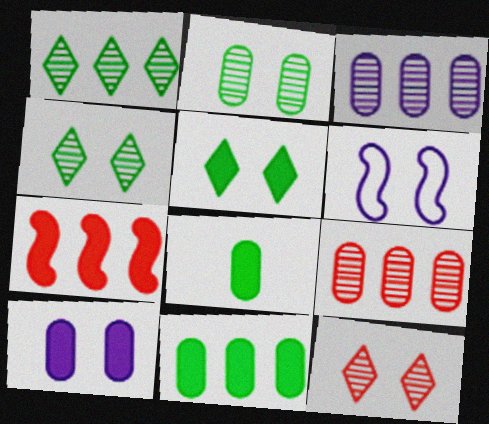[]